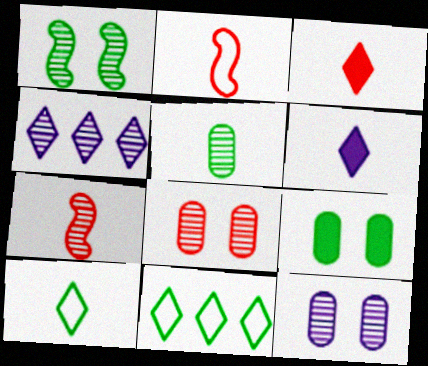[[2, 4, 9], 
[2, 5, 6]]